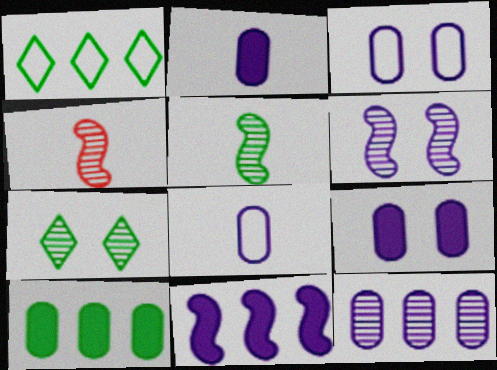[[1, 4, 9], 
[2, 3, 12], 
[4, 7, 12], 
[8, 9, 12]]